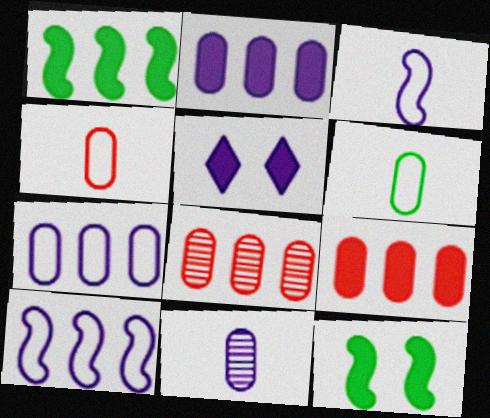[[5, 10, 11]]